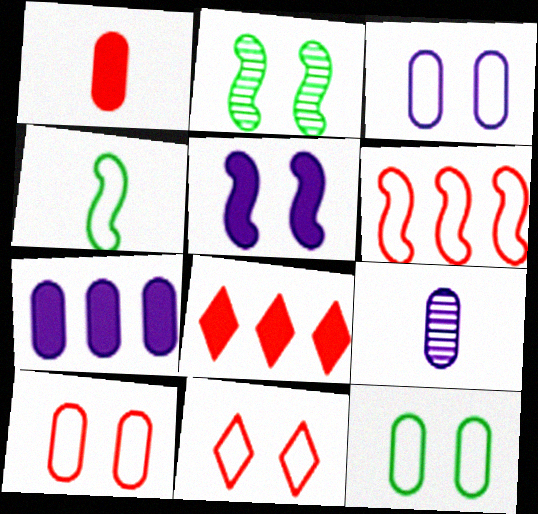[[3, 7, 9], 
[3, 10, 12]]